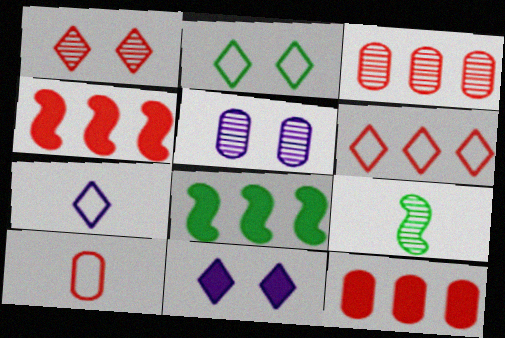[[1, 2, 11], 
[1, 4, 10], 
[2, 6, 7], 
[3, 4, 6]]